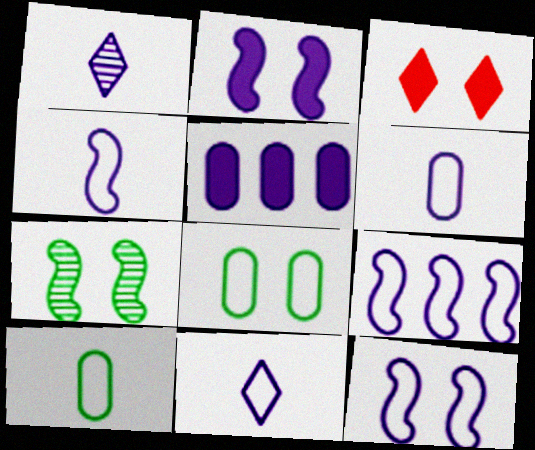[[1, 5, 12], 
[4, 6, 11], 
[4, 9, 12]]